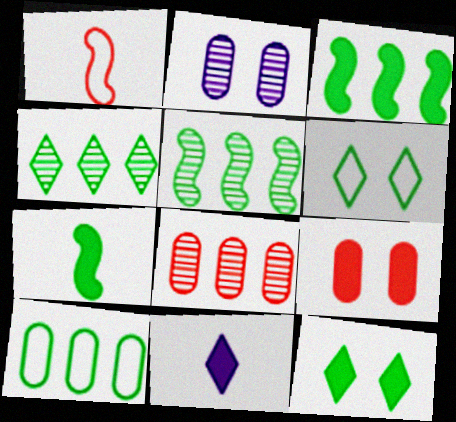[[3, 4, 10], 
[3, 9, 11]]